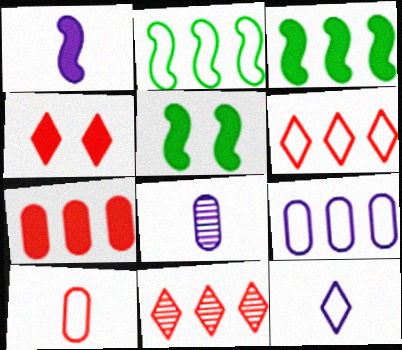[[1, 8, 12], 
[2, 4, 8], 
[2, 6, 9], 
[3, 9, 11], 
[5, 6, 8]]